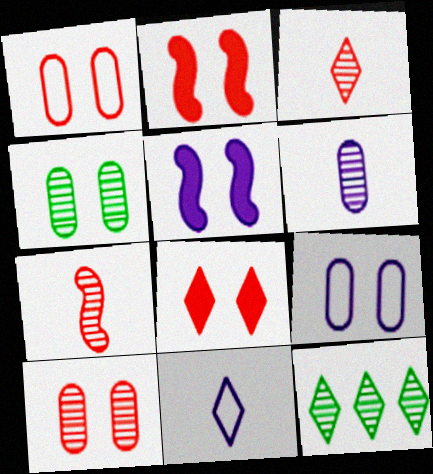[[8, 11, 12]]